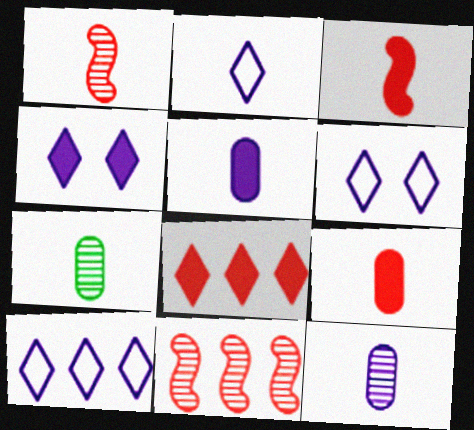[[2, 3, 7], 
[2, 6, 10]]